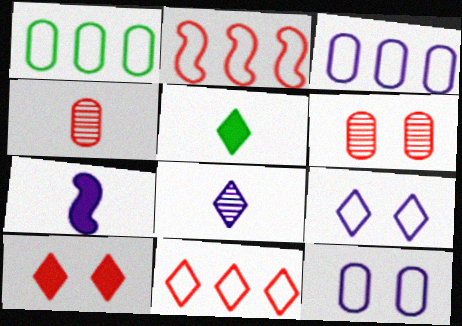[[2, 4, 10]]